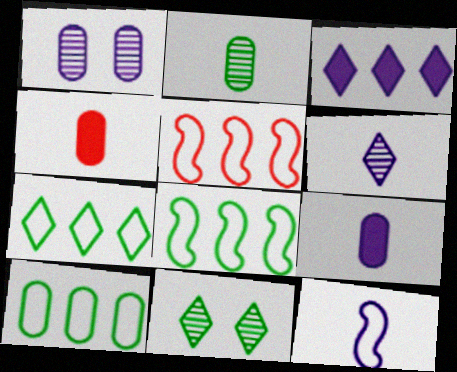[[1, 3, 12], 
[1, 4, 10], 
[5, 9, 11], 
[6, 9, 12], 
[7, 8, 10]]